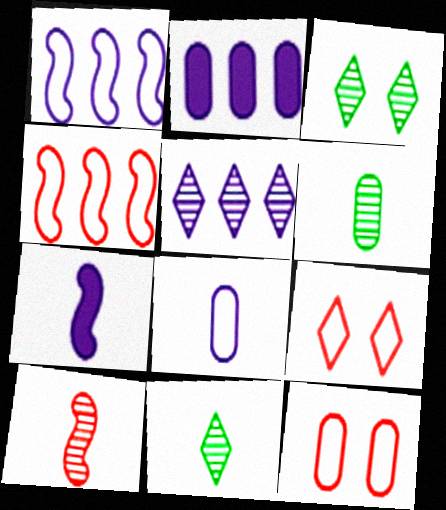[[1, 2, 5], 
[2, 6, 12]]